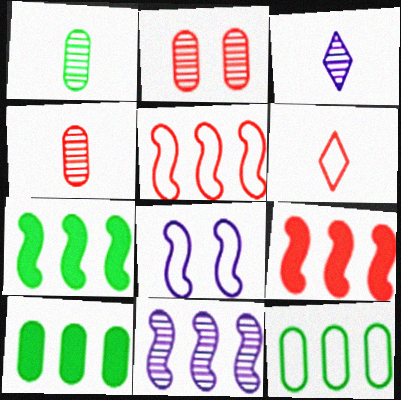[[2, 6, 9], 
[5, 7, 11], 
[6, 8, 12]]